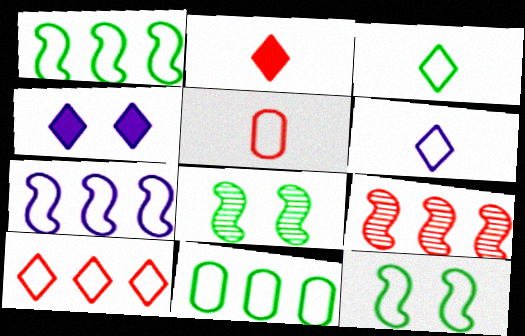[[3, 11, 12], 
[7, 10, 11]]